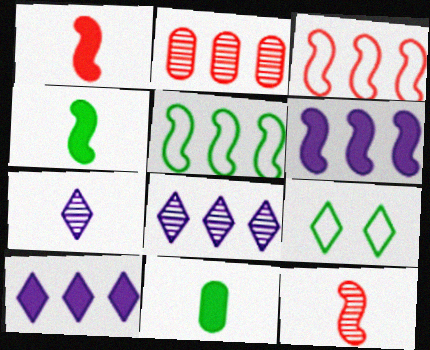[[2, 5, 10]]